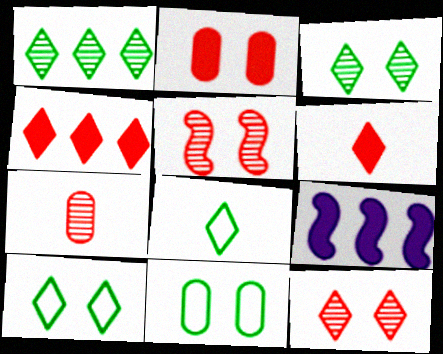[[7, 9, 10]]